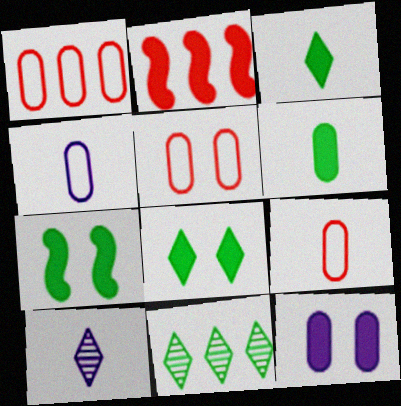[[1, 5, 9], 
[1, 7, 10], 
[2, 3, 12]]